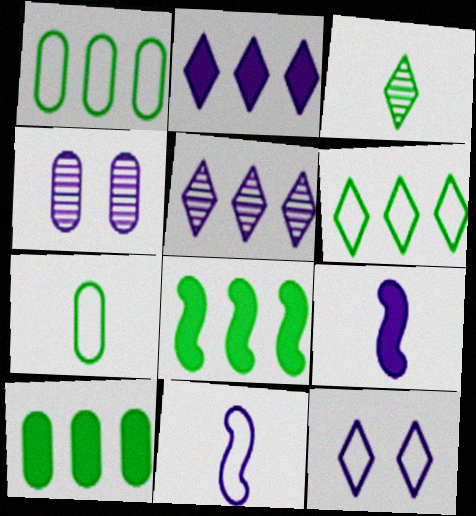[[2, 4, 11]]